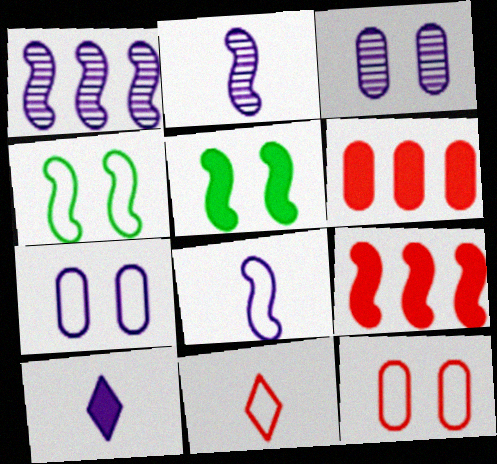[[1, 7, 10], 
[2, 4, 9], 
[5, 6, 10]]